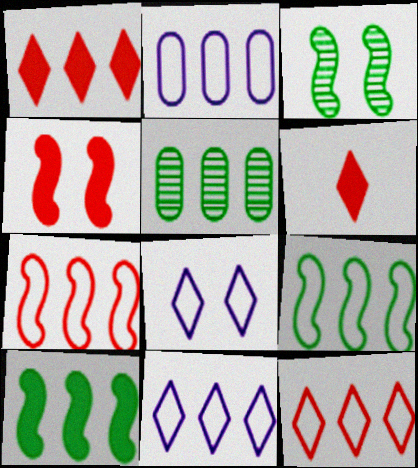[[2, 3, 6], 
[2, 9, 12]]